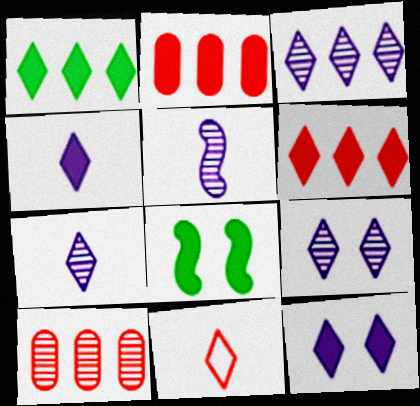[[1, 9, 11], 
[2, 4, 8], 
[3, 7, 9]]